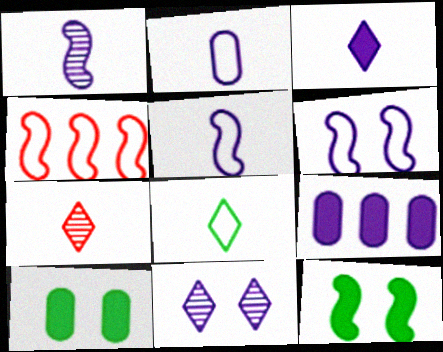[[1, 2, 3], 
[1, 4, 12], 
[3, 7, 8], 
[5, 9, 11]]